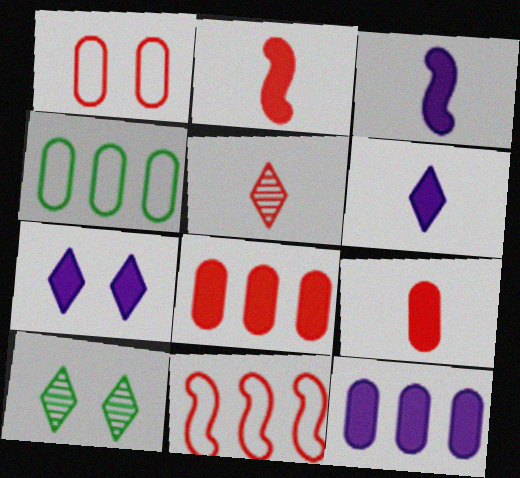[[3, 7, 12]]